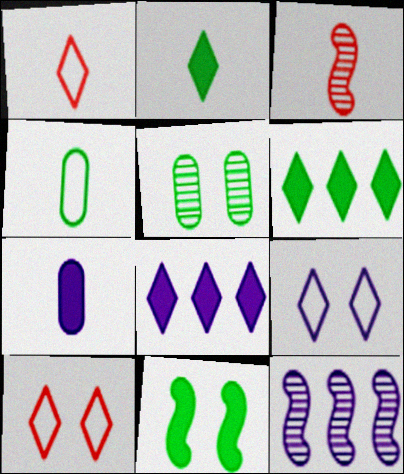[[7, 9, 12]]